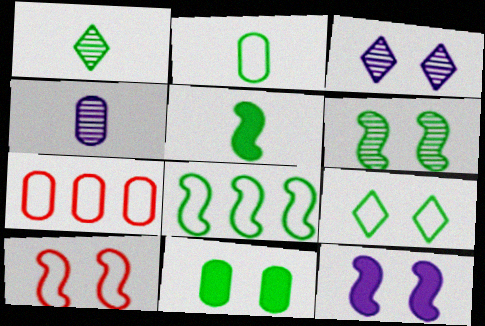[[1, 2, 5], 
[1, 7, 12], 
[1, 8, 11], 
[2, 8, 9], 
[3, 5, 7], 
[3, 10, 11], 
[4, 7, 11], 
[5, 6, 8], 
[6, 9, 11], 
[6, 10, 12]]